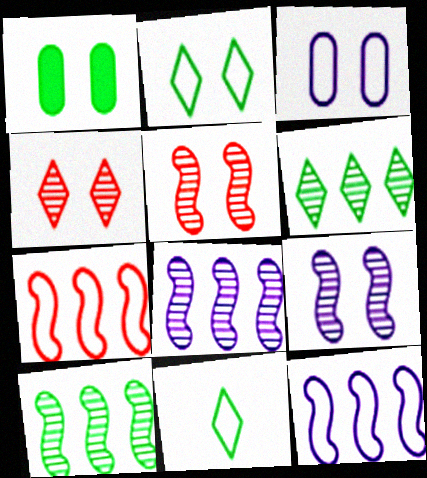[[1, 10, 11], 
[3, 7, 11]]